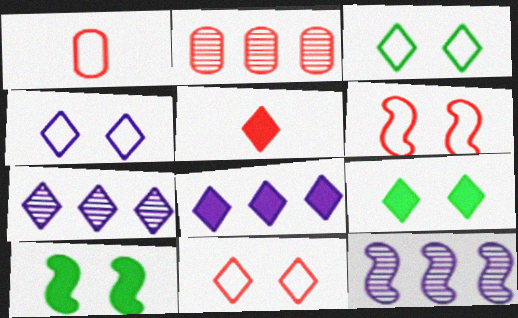[[1, 7, 10], 
[1, 9, 12], 
[2, 5, 6], 
[3, 4, 11], 
[3, 5, 7], 
[5, 8, 9]]